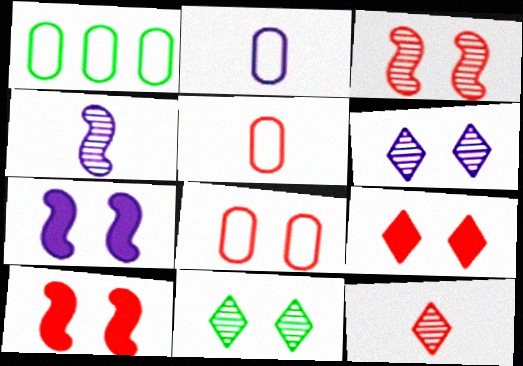[[1, 2, 8], 
[1, 4, 9], 
[1, 7, 12], 
[3, 8, 9], 
[7, 8, 11]]